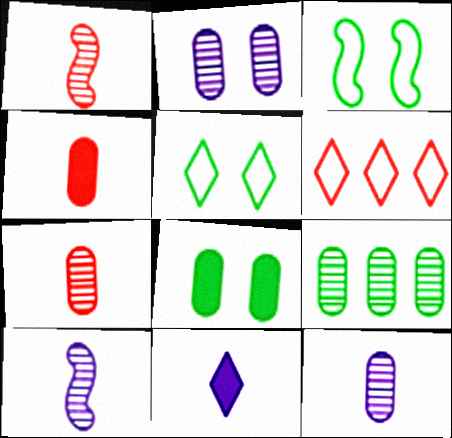[[2, 7, 9], 
[6, 8, 10]]